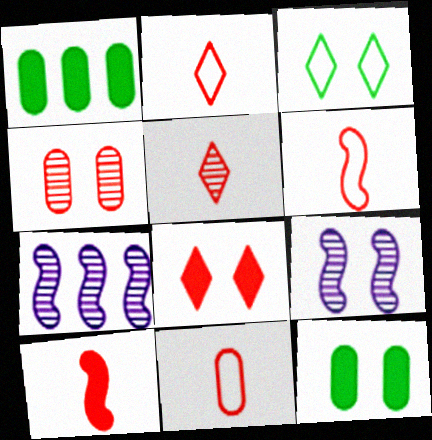[[1, 2, 9], 
[2, 6, 11], 
[2, 7, 12], 
[5, 10, 11]]